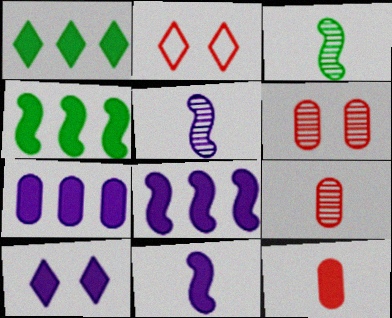[[2, 3, 7], 
[4, 10, 12], 
[7, 10, 11]]